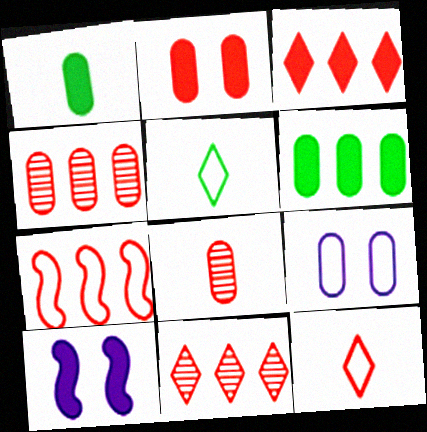[[1, 3, 10], 
[1, 4, 9], 
[3, 4, 7], 
[4, 5, 10], 
[5, 7, 9], 
[6, 8, 9]]